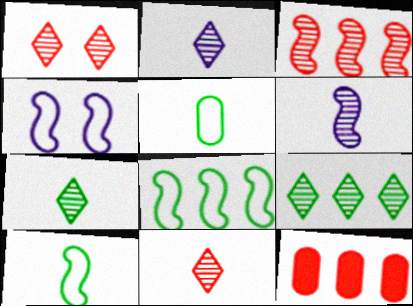[[1, 2, 9], 
[2, 7, 11], 
[4, 7, 12]]